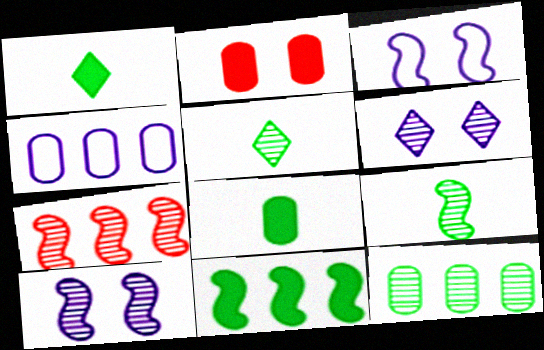[[7, 9, 10]]